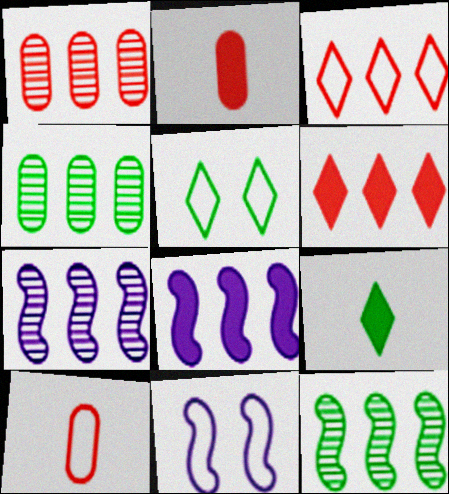[[1, 9, 11], 
[2, 5, 7], 
[3, 4, 8]]